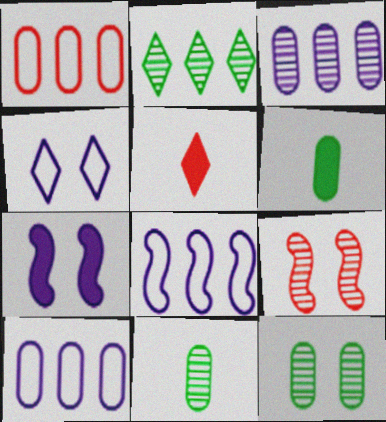[[1, 5, 9], 
[2, 4, 5], 
[5, 8, 12]]